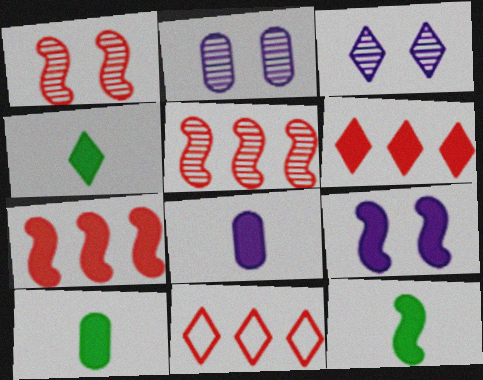[[2, 11, 12], 
[3, 4, 11], 
[4, 10, 12], 
[6, 9, 10], 
[7, 9, 12]]